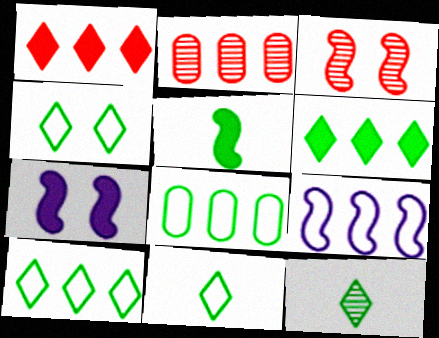[[2, 6, 9], 
[2, 7, 11], 
[3, 5, 9], 
[4, 6, 12], 
[4, 10, 11]]